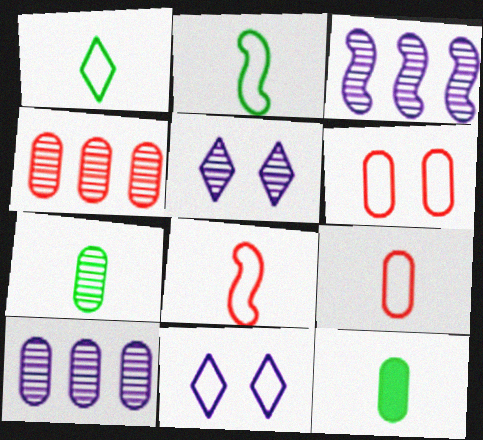[[6, 10, 12]]